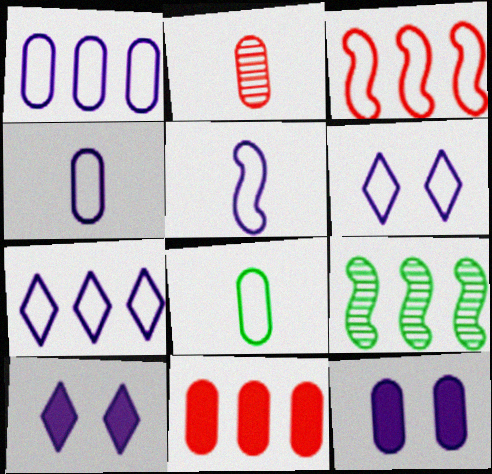[[1, 5, 6], 
[3, 6, 8], 
[7, 9, 11]]